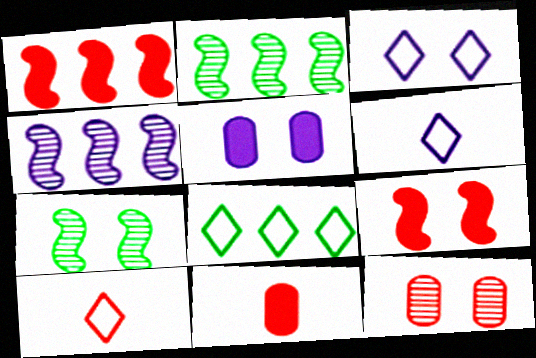[[1, 10, 12], 
[2, 3, 11], 
[2, 5, 10], 
[3, 8, 10], 
[4, 5, 6]]